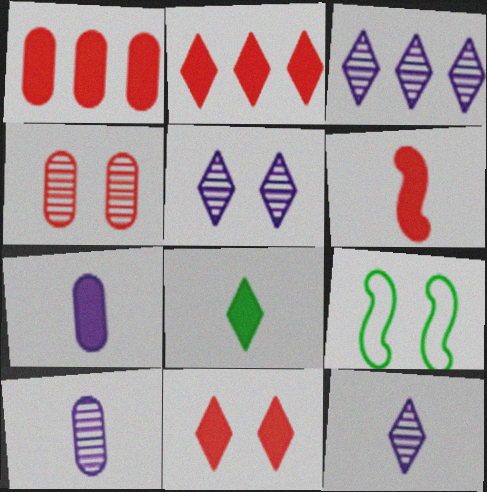[[1, 6, 11], 
[1, 9, 12], 
[2, 9, 10], 
[3, 5, 12], 
[6, 7, 8]]